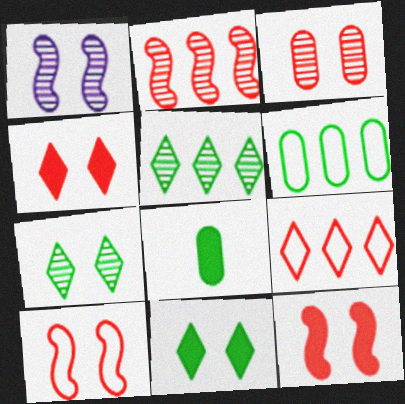[[1, 3, 7], 
[1, 8, 9], 
[3, 4, 10]]